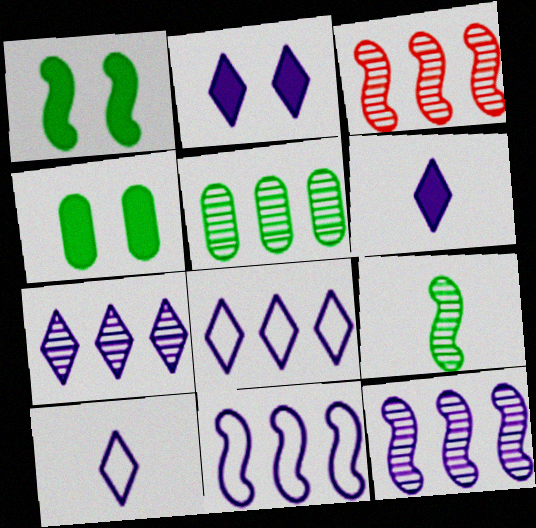[[2, 7, 10], 
[3, 4, 10], 
[3, 5, 7]]